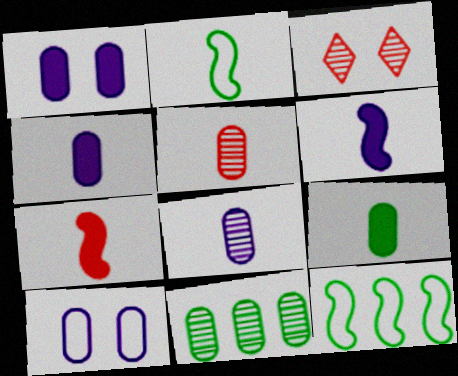[[3, 4, 12]]